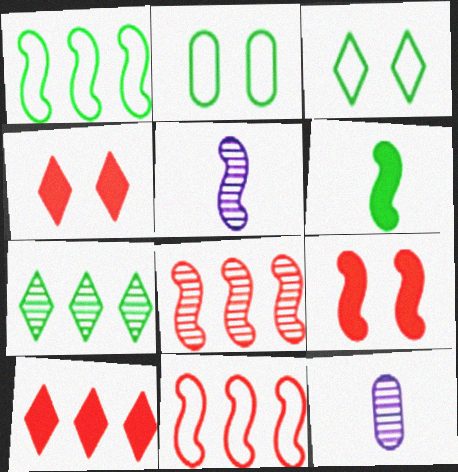[[1, 4, 12], 
[1, 5, 9], 
[2, 5, 10], 
[2, 6, 7]]